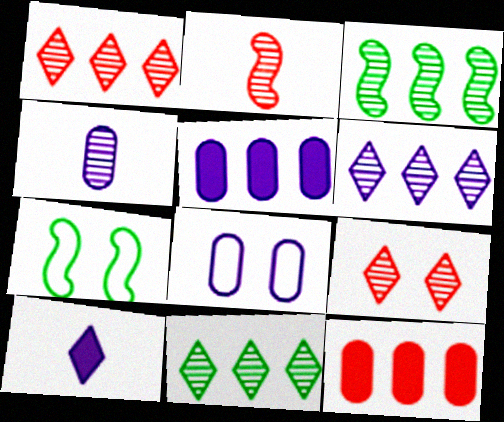[[1, 6, 11], 
[3, 4, 9], 
[4, 5, 8]]